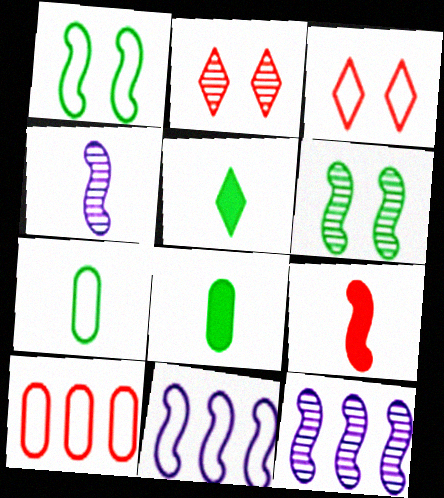[[1, 9, 12], 
[2, 8, 11], 
[2, 9, 10], 
[3, 7, 11], 
[3, 8, 12], 
[6, 9, 11]]